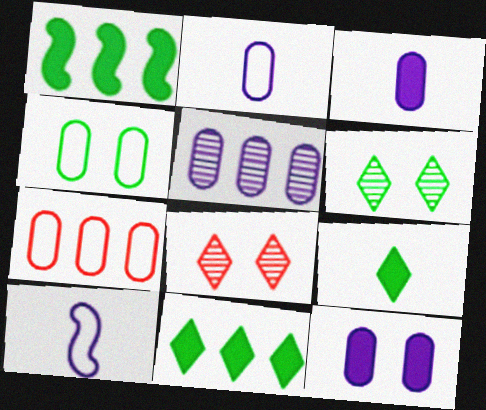[[1, 2, 8], 
[2, 4, 7], 
[2, 5, 12]]